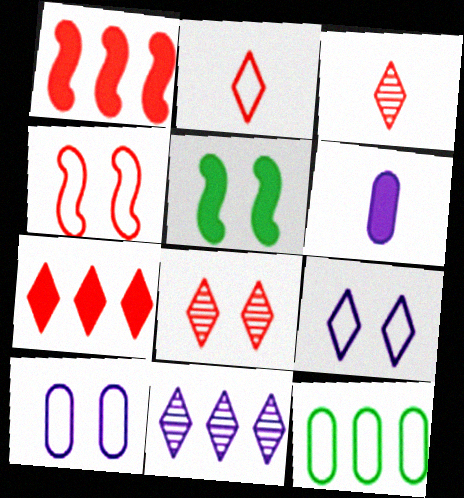[[1, 11, 12], 
[2, 7, 8], 
[5, 6, 7], 
[5, 8, 10]]